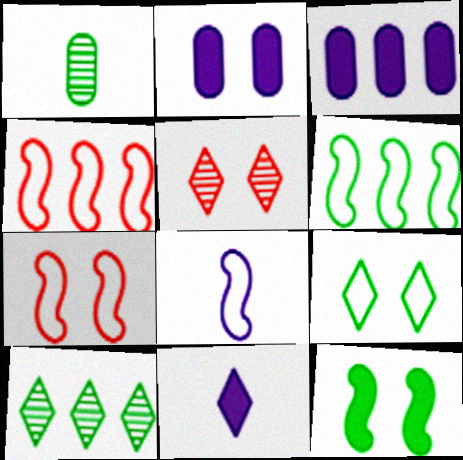[[3, 4, 10], 
[6, 7, 8]]